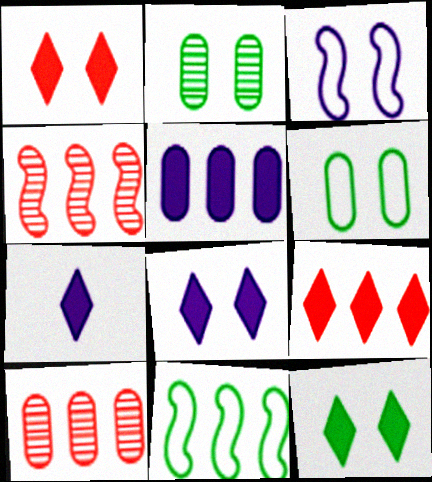[[1, 2, 3], 
[1, 8, 12], 
[4, 6, 7], 
[7, 9, 12]]